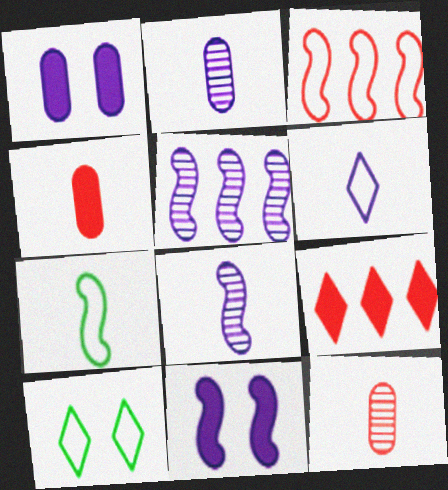[[1, 5, 6], 
[4, 5, 10]]